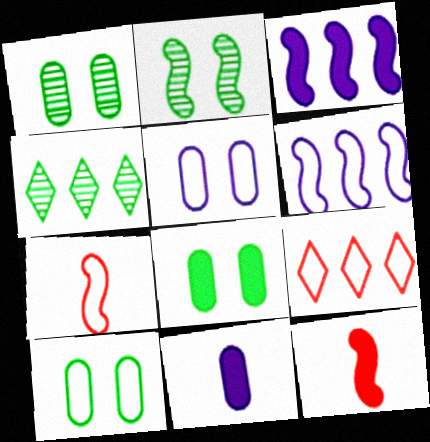[[1, 8, 10], 
[2, 3, 7], 
[2, 6, 12], 
[2, 9, 11], 
[4, 5, 12]]